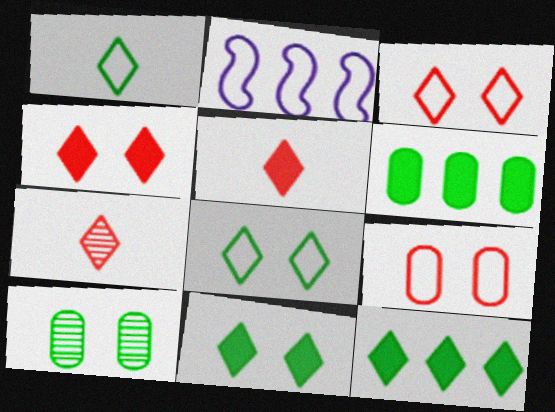[[1, 2, 9], 
[2, 5, 10]]